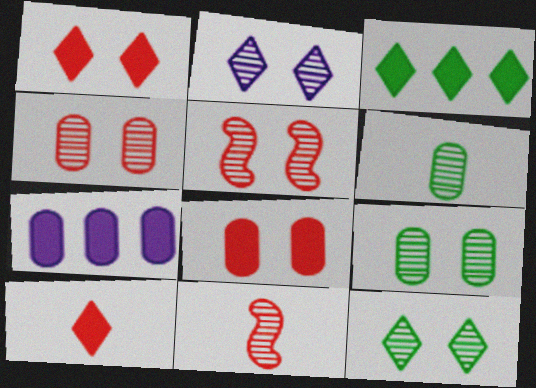[[2, 5, 9]]